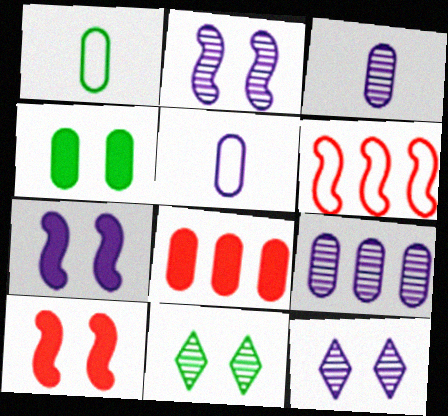[]